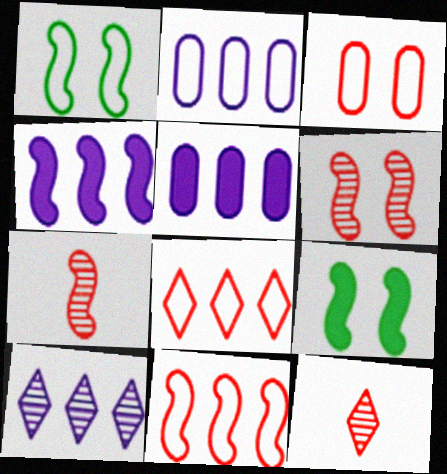[[1, 4, 7], 
[1, 5, 12], 
[2, 4, 10], 
[2, 9, 12]]